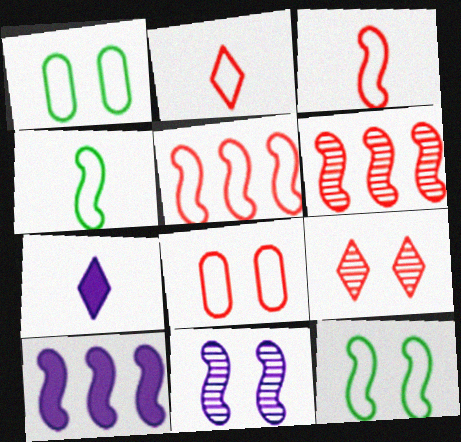[[1, 6, 7], 
[2, 5, 8]]